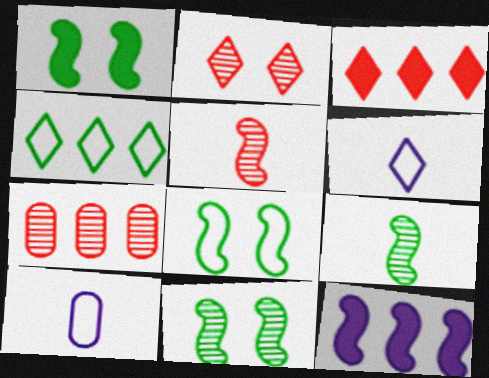[[1, 6, 7], 
[1, 8, 11], 
[2, 5, 7], 
[3, 10, 11], 
[4, 7, 12], 
[5, 8, 12]]